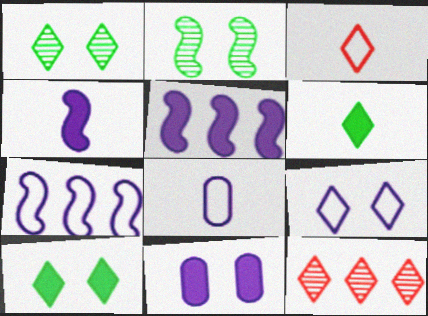[[6, 9, 12], 
[7, 8, 9]]